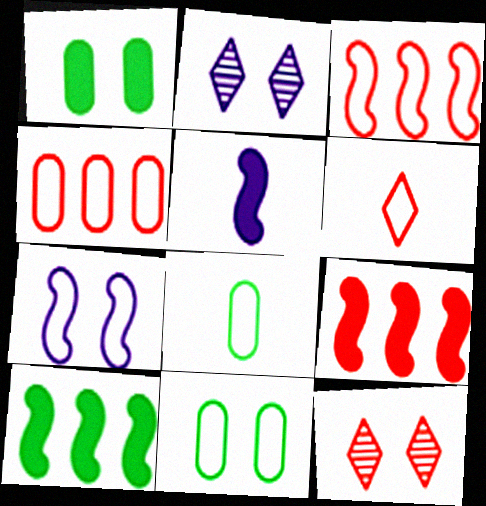[[1, 7, 12], 
[2, 8, 9]]